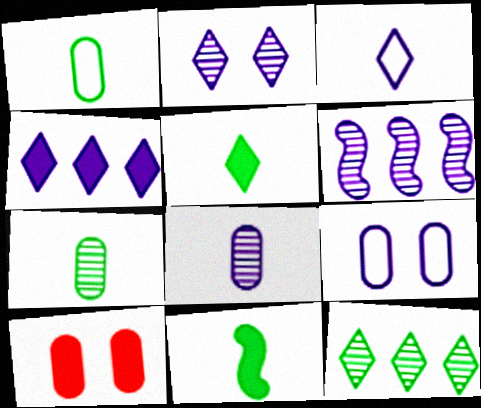[[2, 3, 4], 
[2, 6, 8], 
[4, 10, 11]]